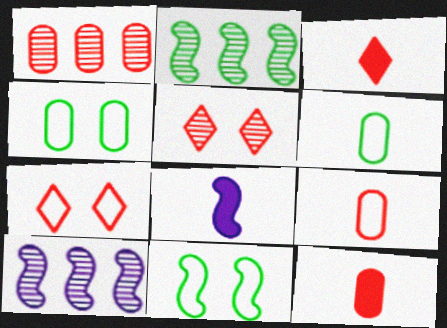[[3, 4, 10]]